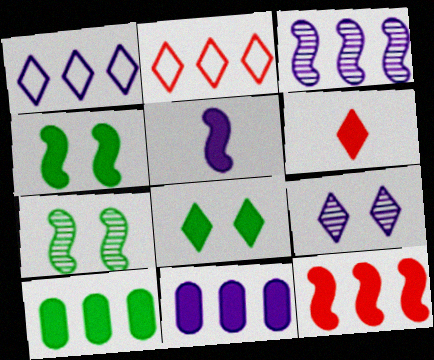[[1, 3, 11], 
[2, 3, 10], 
[4, 5, 12], 
[4, 6, 11]]